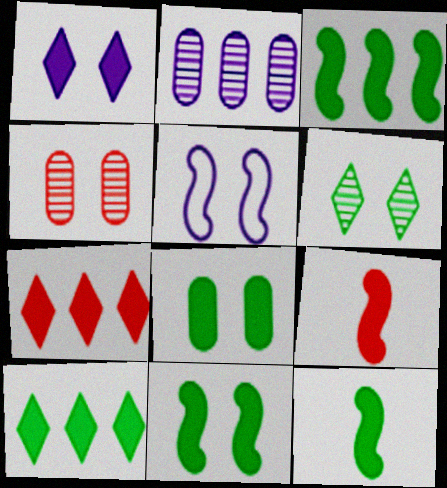[[3, 11, 12], 
[8, 10, 12]]